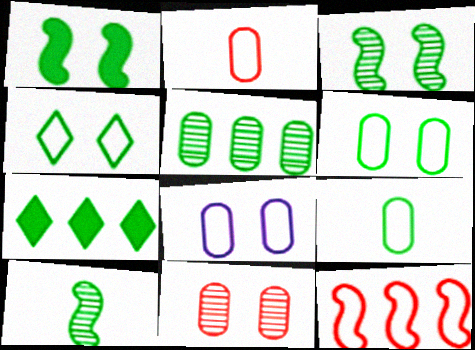[[3, 7, 9], 
[6, 7, 10]]